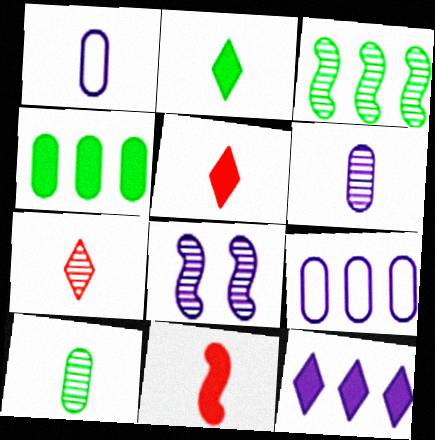[[1, 8, 12]]